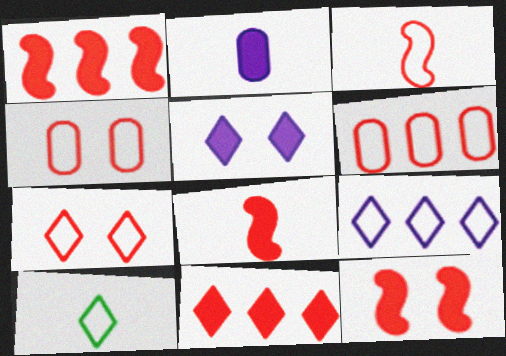[[1, 8, 12], 
[3, 6, 7], 
[7, 9, 10]]